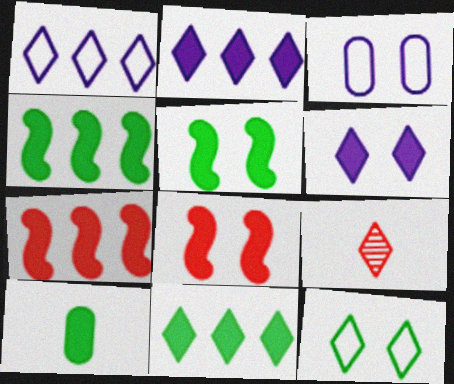[[2, 8, 10], 
[2, 9, 12], 
[3, 4, 9], 
[5, 10, 11], 
[6, 7, 10]]